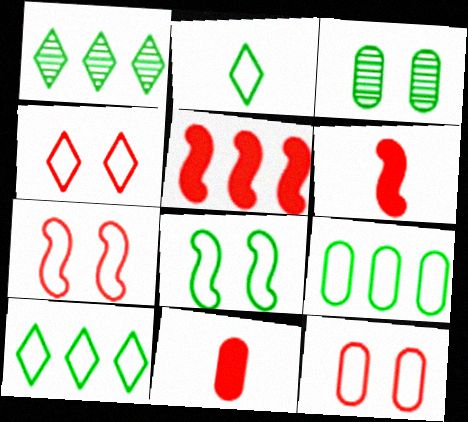[[2, 8, 9], 
[4, 7, 12]]